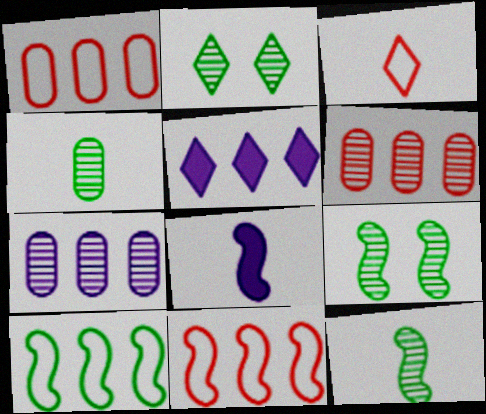[[1, 2, 8], 
[2, 3, 5], 
[3, 4, 8], 
[5, 6, 10], 
[8, 9, 11]]